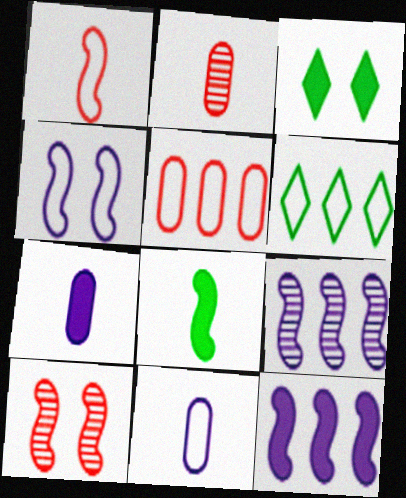[[6, 7, 10]]